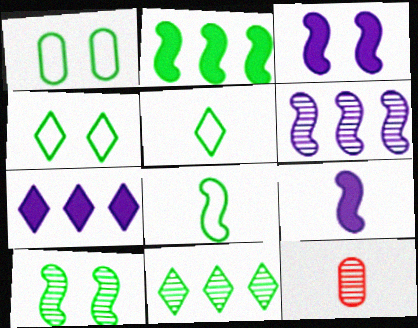[[2, 8, 10], 
[5, 9, 12]]